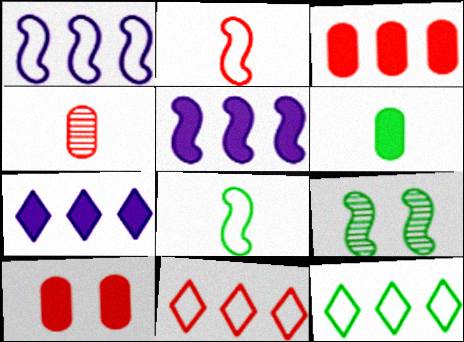[[2, 5, 9], 
[6, 9, 12]]